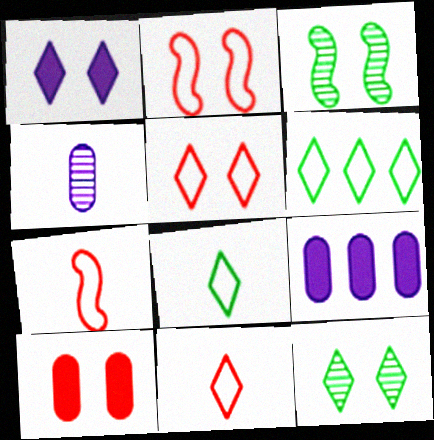[[1, 5, 12], 
[3, 9, 11], 
[7, 9, 12]]